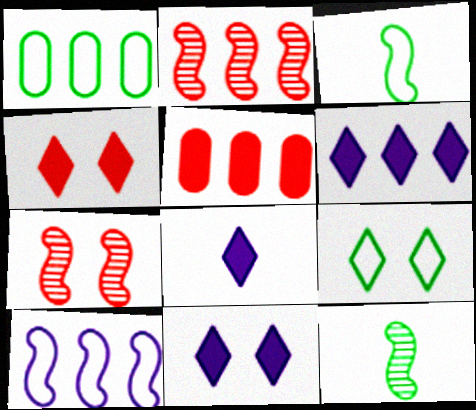[[1, 2, 6], 
[1, 3, 9], 
[1, 7, 8], 
[6, 8, 11]]